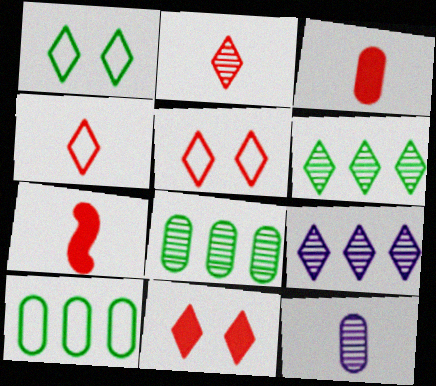[]